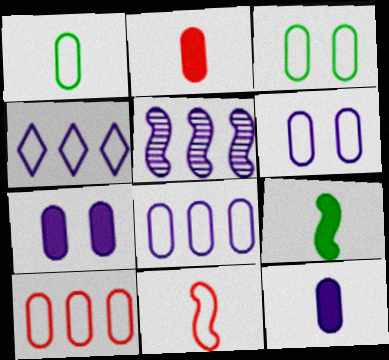[[1, 6, 10], 
[3, 4, 11]]